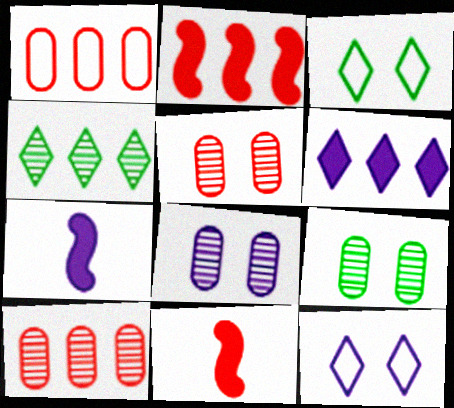[[3, 7, 10], 
[5, 8, 9]]